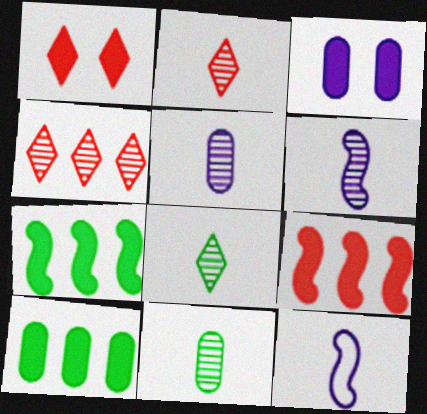[[2, 6, 11]]